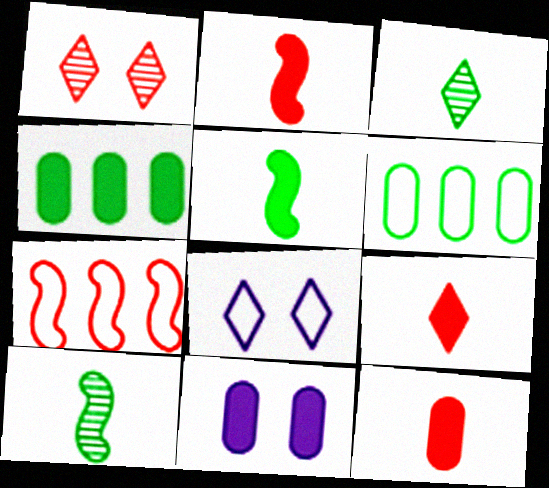[[1, 7, 12], 
[2, 9, 12], 
[3, 7, 11], 
[4, 11, 12]]